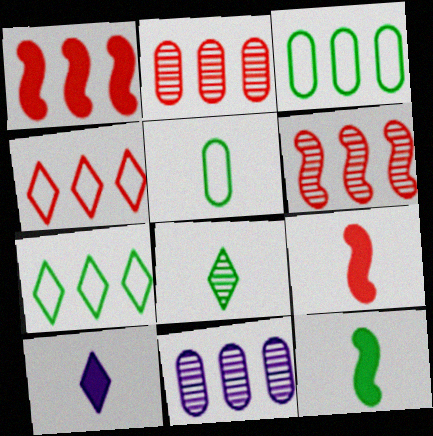[[1, 2, 4], 
[1, 7, 11], 
[5, 8, 12]]